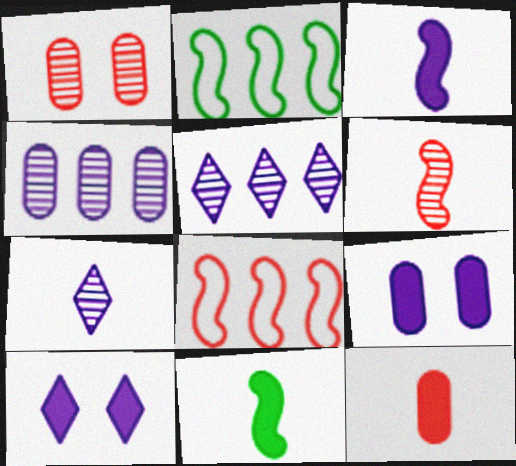[]